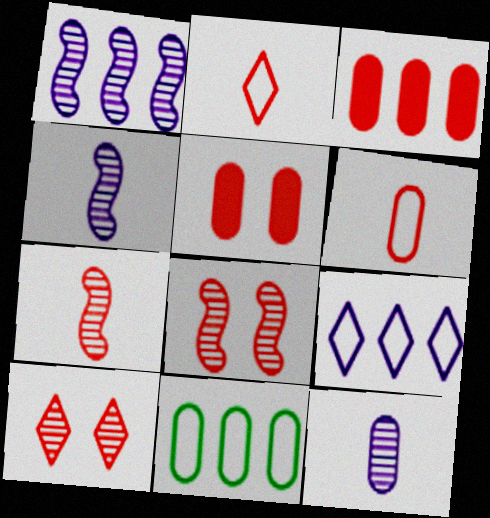[[2, 3, 8], 
[5, 11, 12]]